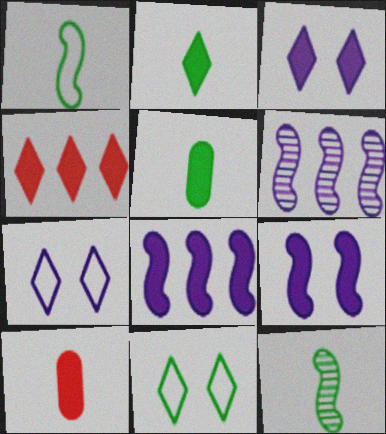[[2, 3, 4], 
[4, 5, 9], 
[6, 10, 11]]